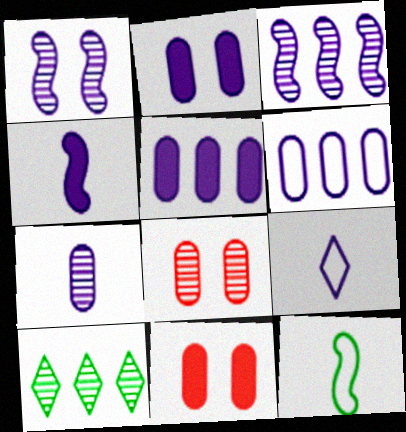[[1, 5, 9], 
[2, 3, 9], 
[2, 6, 7], 
[4, 7, 9]]